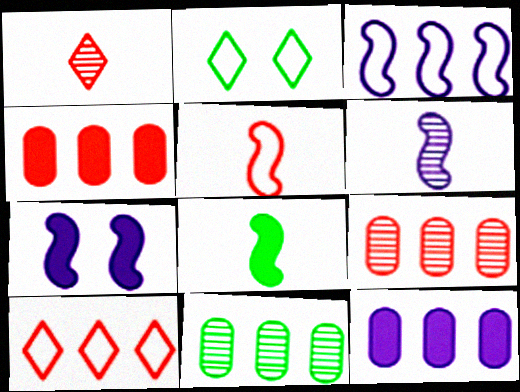[[2, 4, 6], 
[2, 8, 11], 
[3, 6, 7], 
[5, 6, 8]]